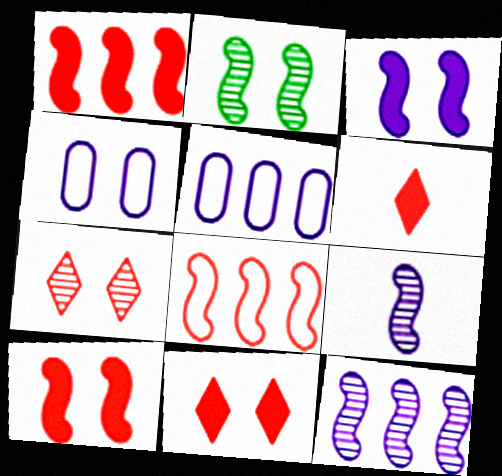[[2, 4, 11], 
[2, 5, 6]]